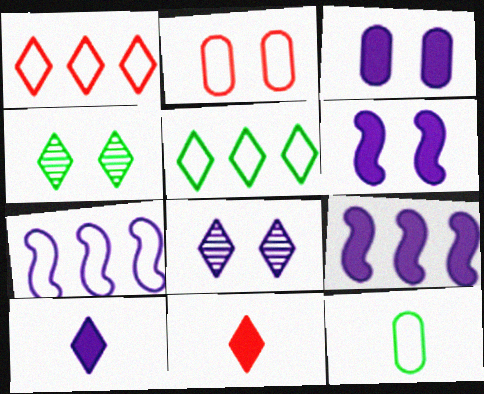[[1, 4, 10], 
[2, 4, 6], 
[3, 9, 10], 
[5, 8, 11]]